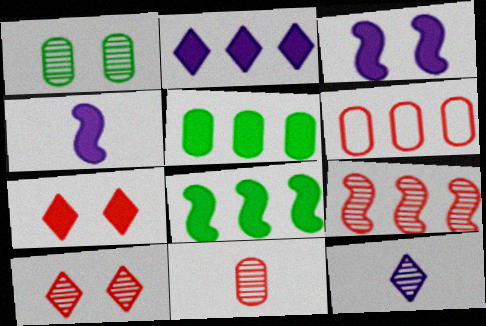[[1, 9, 12], 
[4, 5, 7], 
[9, 10, 11]]